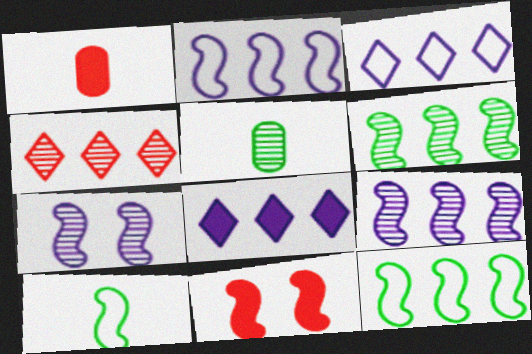[[3, 5, 11], 
[4, 5, 7], 
[9, 10, 11]]